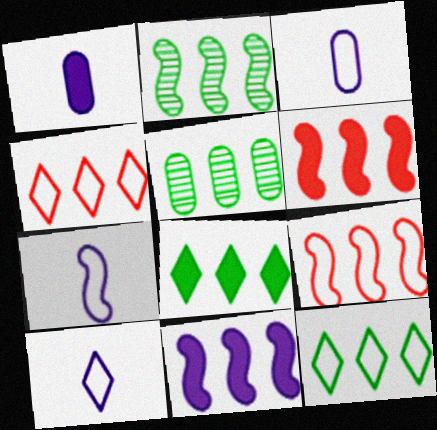[[2, 9, 11], 
[3, 7, 10], 
[4, 5, 11]]